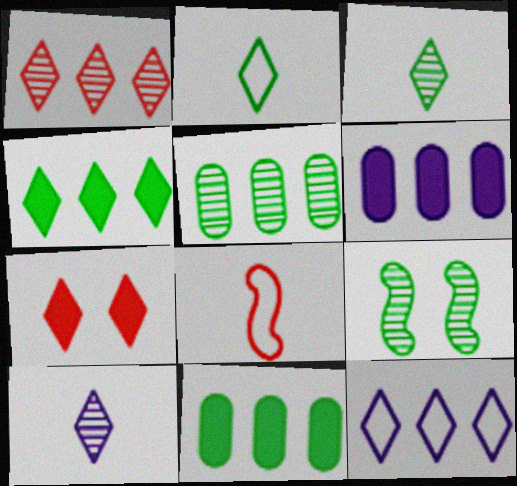[[1, 4, 12], 
[2, 9, 11], 
[3, 5, 9], 
[3, 7, 12]]